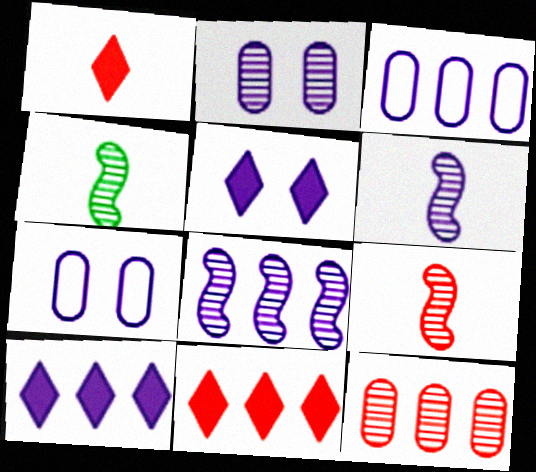[[3, 5, 6], 
[3, 8, 10], 
[4, 6, 9], 
[4, 7, 11], 
[6, 7, 10]]